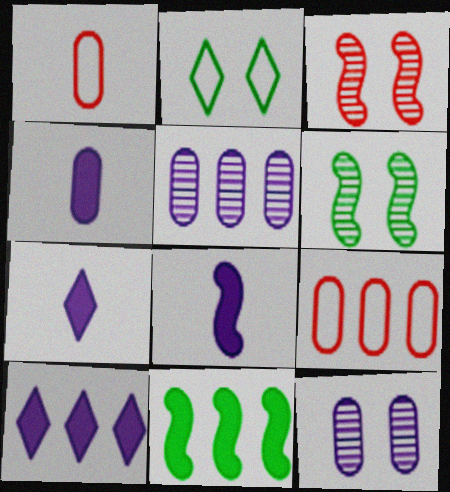[[1, 6, 10], 
[4, 7, 8], 
[6, 7, 9]]